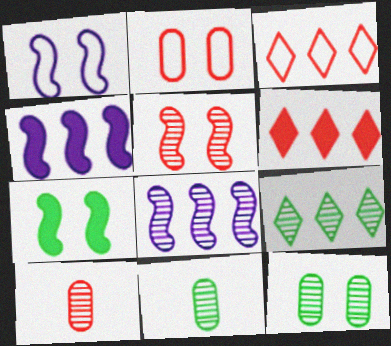[[1, 5, 7], 
[1, 6, 11]]